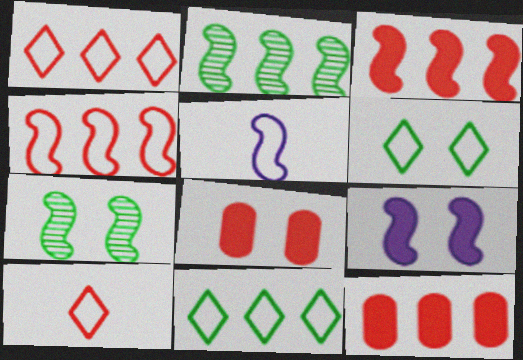[[3, 5, 7]]